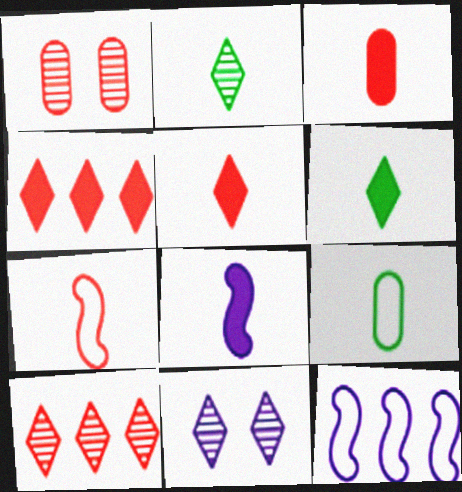[[1, 4, 7], 
[1, 6, 12], 
[2, 10, 11], 
[3, 6, 8]]